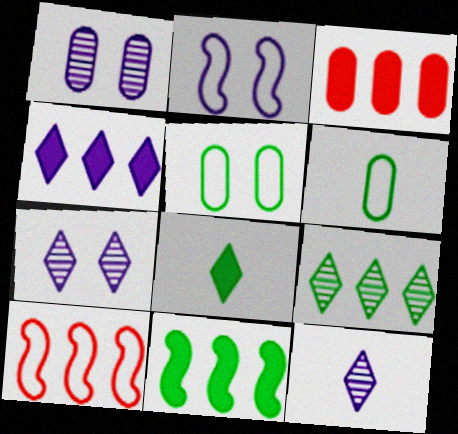[[1, 3, 6], 
[1, 8, 10], 
[3, 4, 11]]